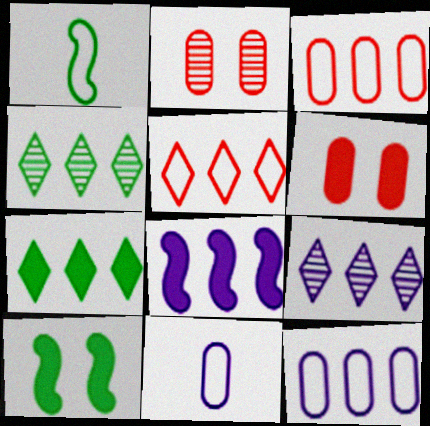[[1, 6, 9], 
[3, 4, 8], 
[5, 7, 9], 
[8, 9, 12]]